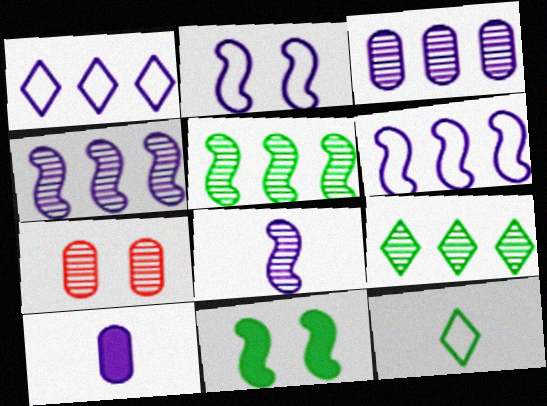[[7, 8, 9]]